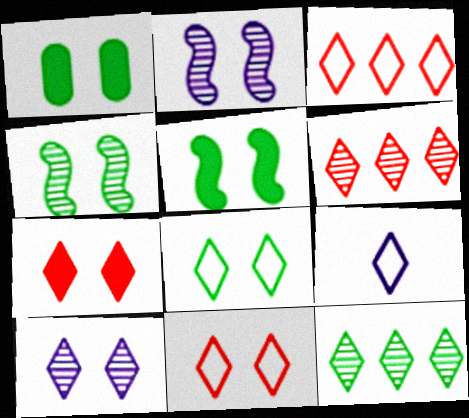[[1, 2, 11], 
[1, 4, 8], 
[3, 8, 9], 
[7, 8, 10], 
[7, 9, 12]]